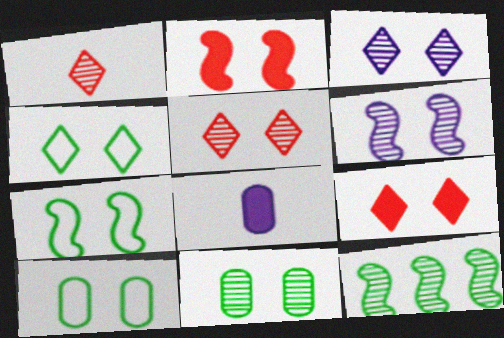[[2, 3, 10], 
[2, 6, 7], 
[3, 4, 9], 
[4, 7, 10], 
[5, 6, 11], 
[6, 9, 10]]